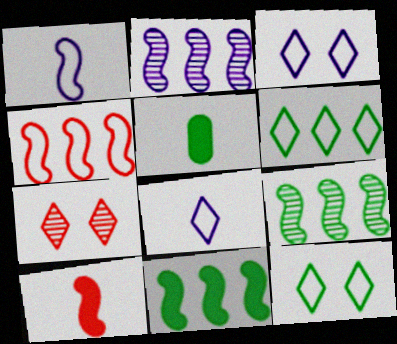[[2, 4, 11], 
[5, 9, 12]]